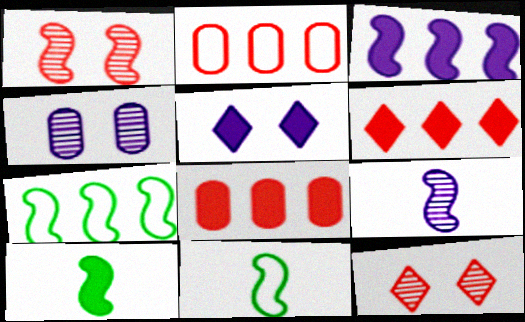[[1, 3, 11], 
[4, 6, 11], 
[5, 8, 10]]